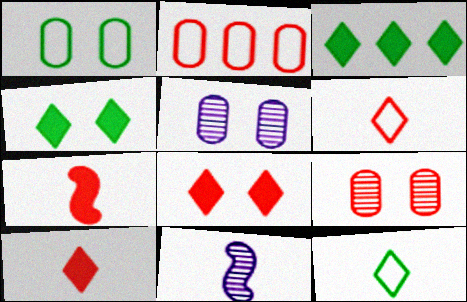[[2, 4, 11]]